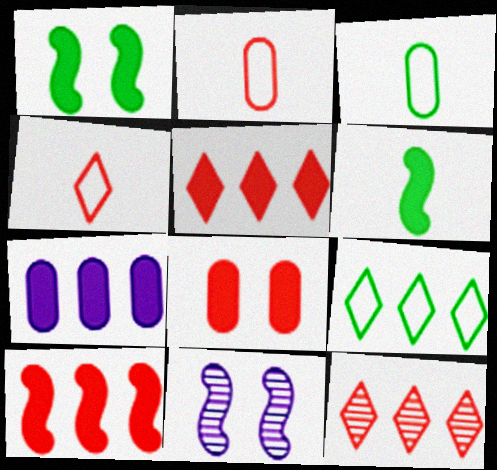[[3, 5, 11]]